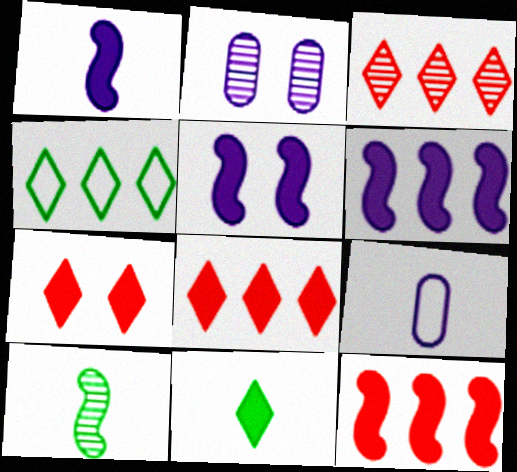[[1, 5, 6], 
[2, 3, 10]]